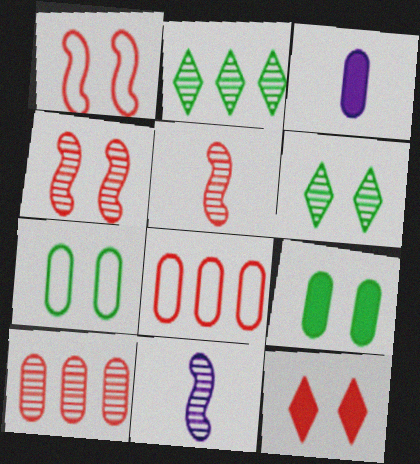[[1, 2, 3], 
[3, 7, 10], 
[5, 8, 12], 
[6, 10, 11]]